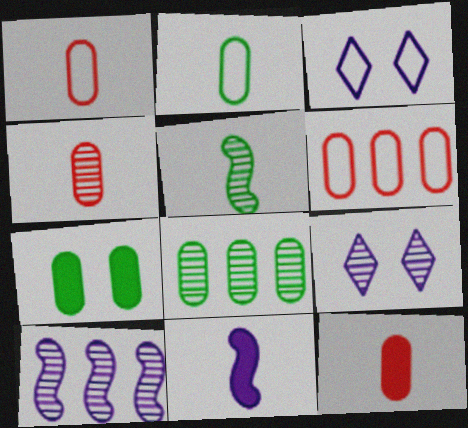[[1, 4, 12], 
[2, 7, 8]]